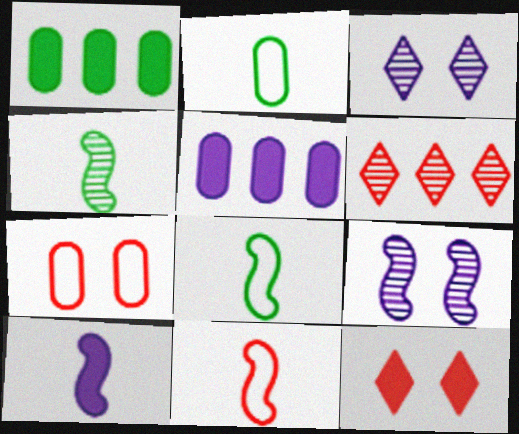[[1, 3, 11], 
[1, 10, 12], 
[4, 10, 11]]